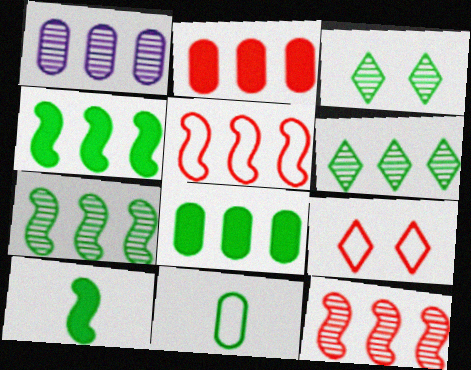[[1, 6, 12], 
[1, 9, 10], 
[3, 4, 11]]